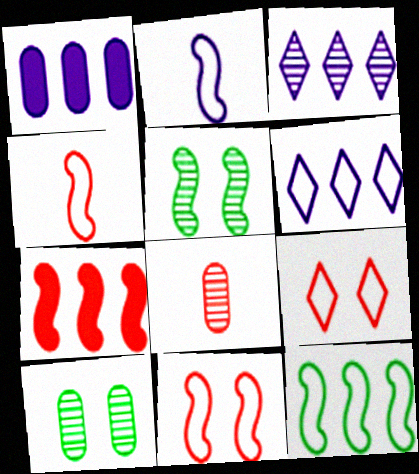[[2, 5, 7], 
[2, 11, 12], 
[3, 5, 8], 
[7, 8, 9]]